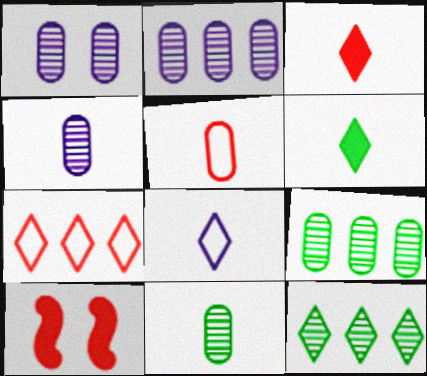[[1, 2, 4], 
[8, 9, 10]]